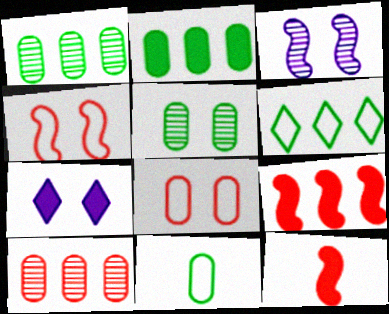[[2, 5, 11], 
[2, 7, 12], 
[4, 5, 7]]